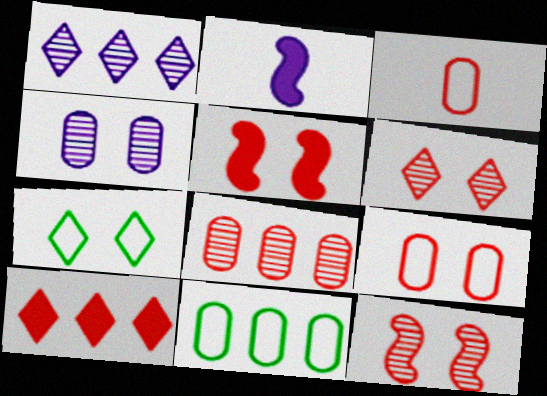[[2, 6, 11], 
[2, 7, 8], 
[3, 10, 12], 
[4, 5, 7], 
[5, 6, 9]]